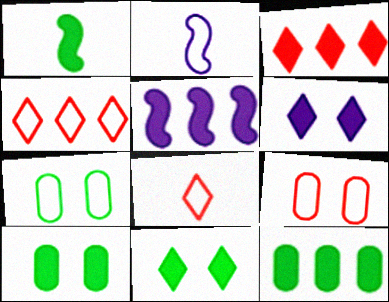[[1, 11, 12], 
[2, 4, 7], 
[3, 5, 12]]